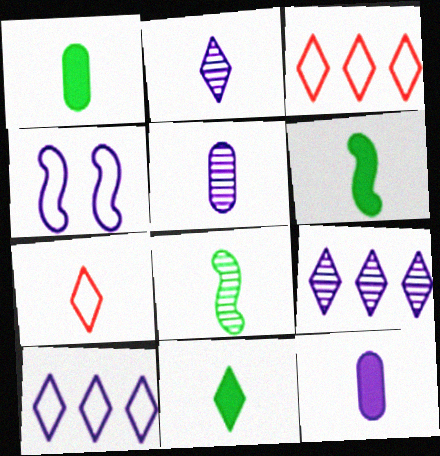[[1, 6, 11], 
[2, 7, 11], 
[4, 9, 12], 
[5, 6, 7], 
[7, 8, 12]]